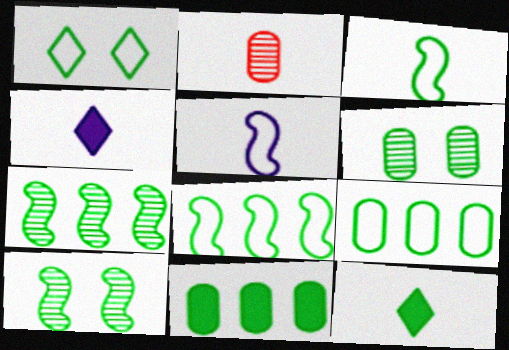[[1, 3, 9], 
[2, 3, 4], 
[2, 5, 12], 
[6, 8, 12], 
[9, 10, 12]]